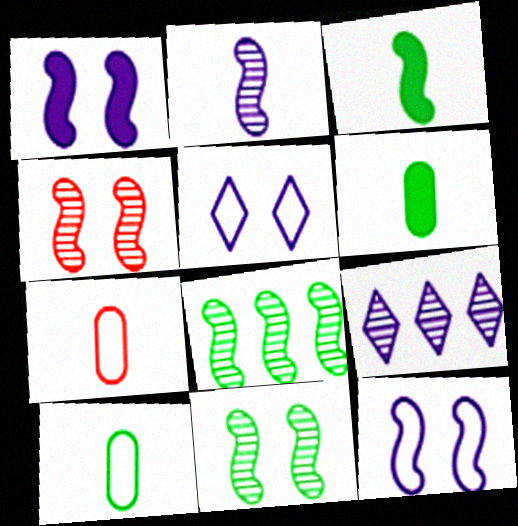[[2, 4, 8]]